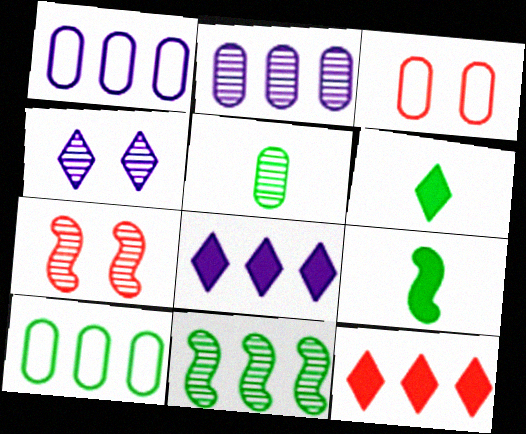[[1, 6, 7], 
[1, 11, 12]]